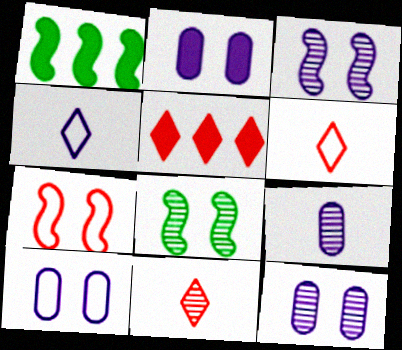[[1, 6, 12], 
[1, 10, 11], 
[2, 10, 12]]